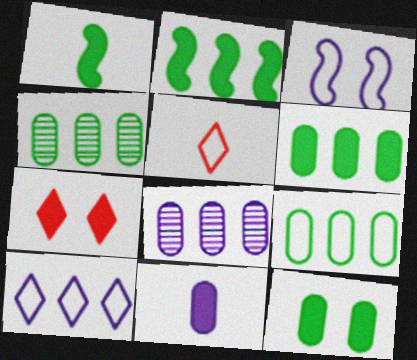[[2, 7, 11], 
[3, 5, 9], 
[4, 6, 9]]